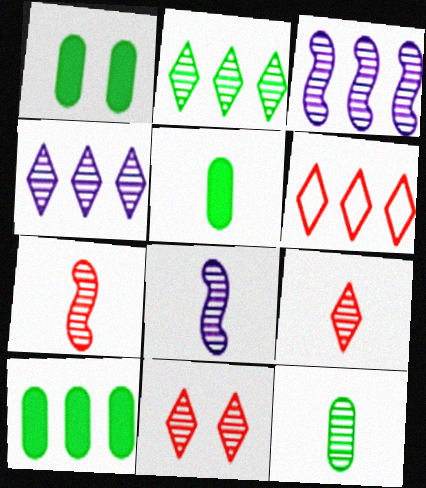[[1, 5, 10], 
[1, 6, 8], 
[3, 6, 10], 
[3, 11, 12], 
[8, 9, 12]]